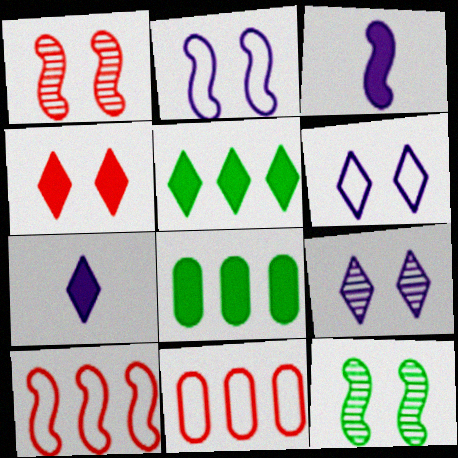[[3, 4, 8], 
[3, 10, 12], 
[4, 5, 7], 
[7, 11, 12]]